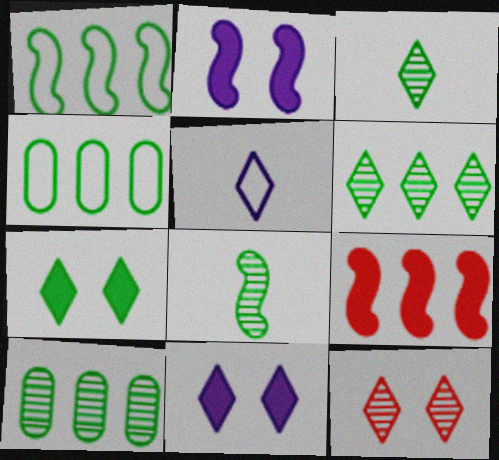[[4, 7, 8]]